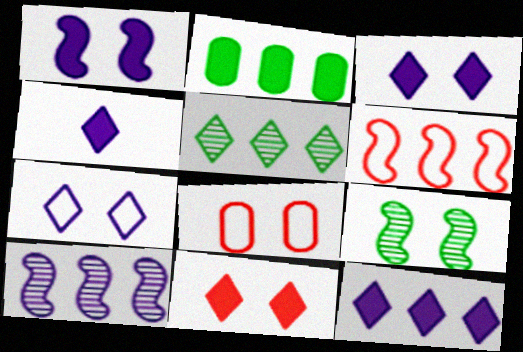[[3, 4, 12], 
[3, 8, 9]]